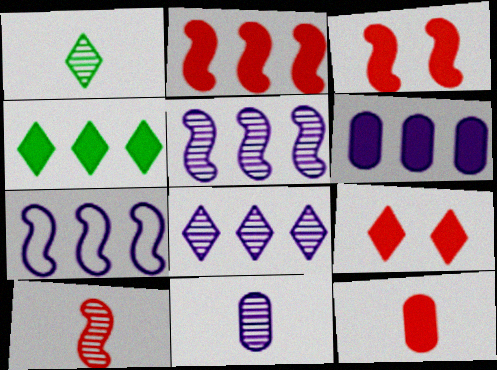[[1, 10, 11], 
[2, 4, 6], 
[2, 9, 12], 
[6, 7, 8]]